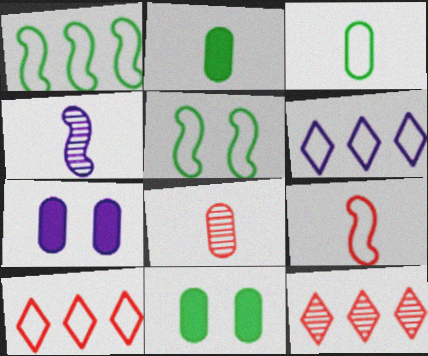[[4, 6, 7], 
[4, 10, 11]]